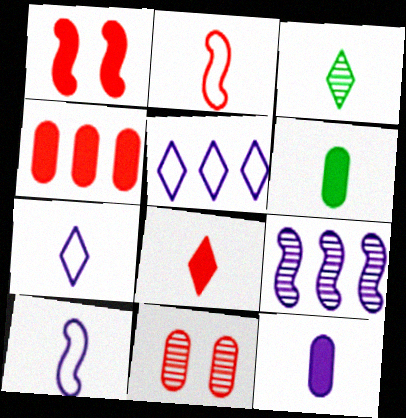[[1, 4, 8], 
[2, 3, 12], 
[3, 7, 8], 
[3, 9, 11]]